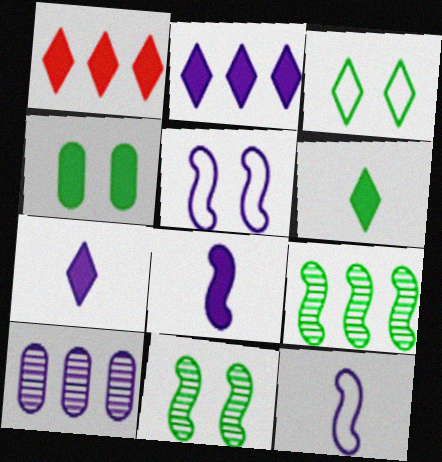[[1, 4, 8], 
[3, 4, 11], 
[5, 7, 10]]